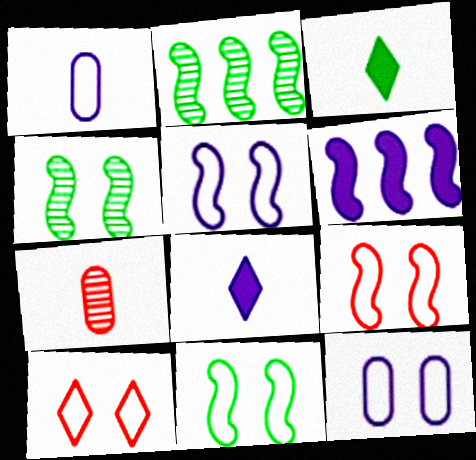[[5, 9, 11], 
[10, 11, 12]]